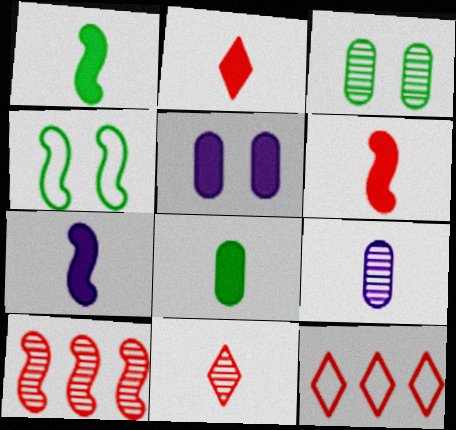[[1, 6, 7], 
[2, 7, 8], 
[3, 7, 12], 
[4, 7, 10]]